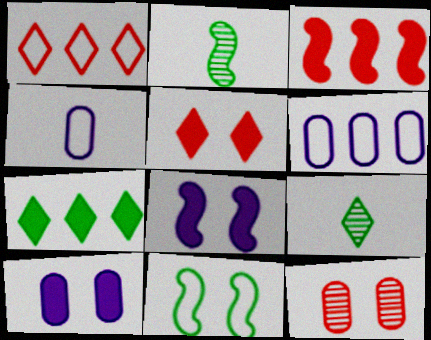[[1, 2, 10], 
[1, 4, 11], 
[2, 5, 6]]